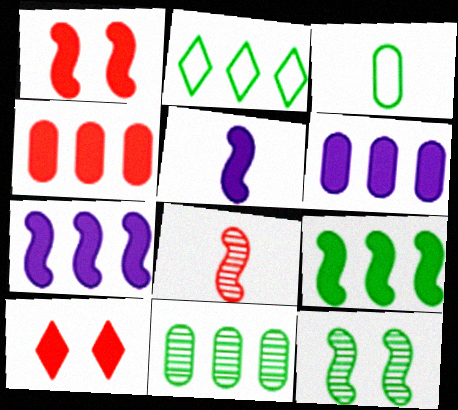[[1, 5, 9], 
[2, 9, 11]]